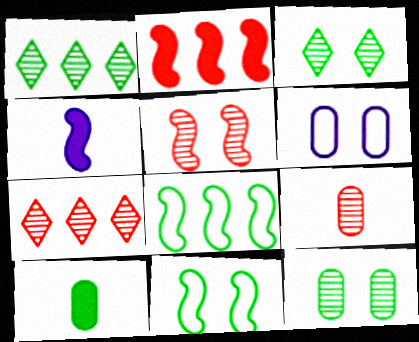[[1, 10, 11], 
[3, 8, 10], 
[4, 5, 8], 
[5, 7, 9]]